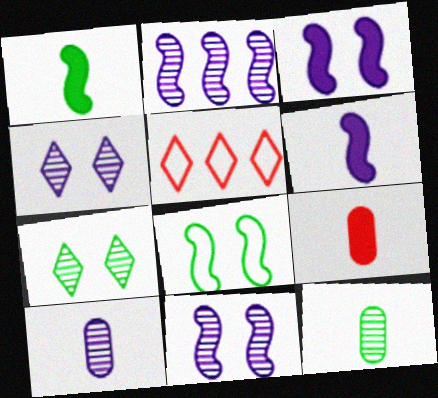[[2, 4, 10], 
[3, 5, 12]]